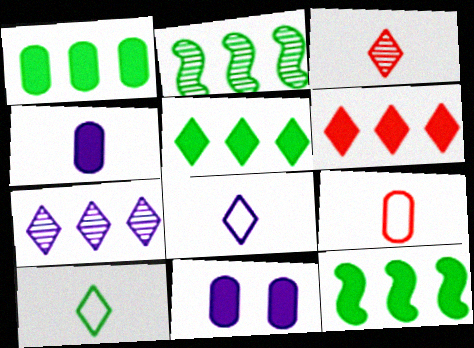[[1, 5, 12]]